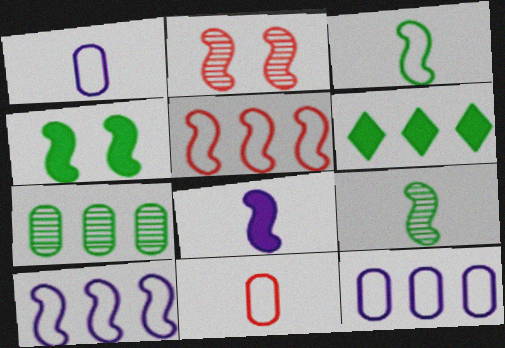[[1, 2, 6]]